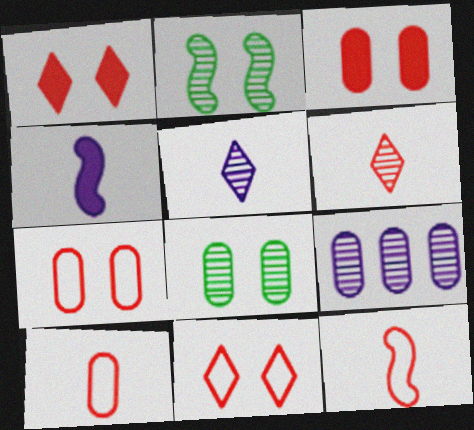[[2, 6, 9]]